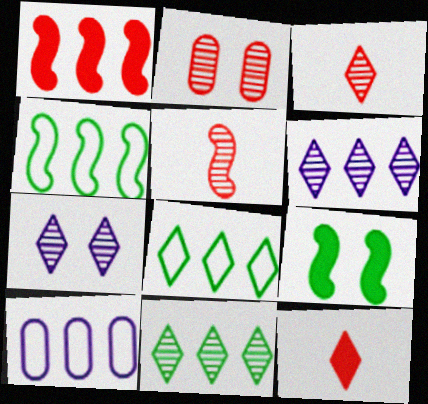[[1, 10, 11], 
[3, 7, 11], 
[3, 9, 10], 
[7, 8, 12]]